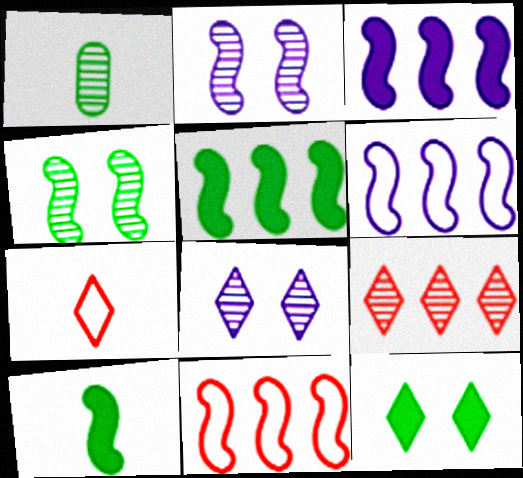[[1, 2, 9], 
[2, 10, 11]]